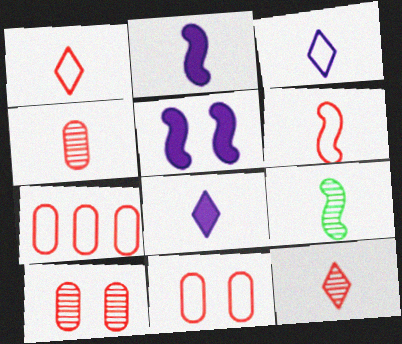[[2, 6, 9]]